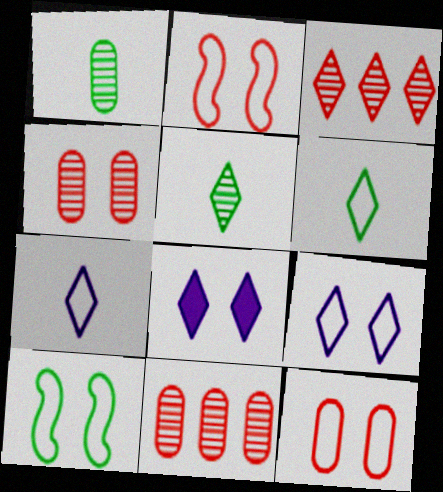[[3, 6, 8], 
[4, 8, 10], 
[9, 10, 12]]